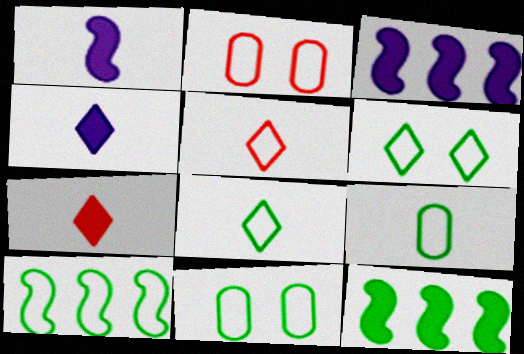[[6, 9, 10], 
[8, 10, 11]]